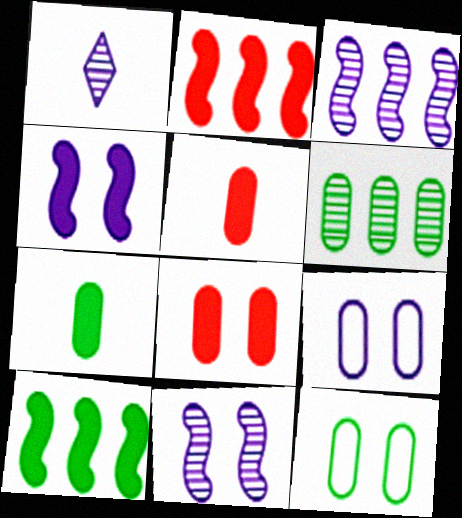[[1, 2, 12], 
[5, 6, 9], 
[6, 7, 12]]